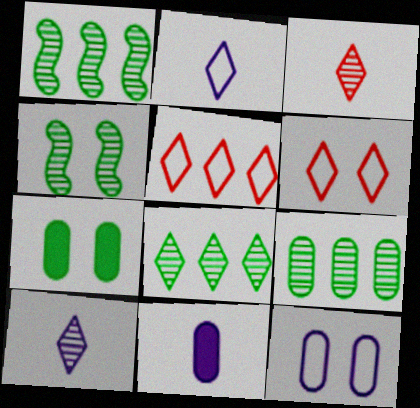[[1, 6, 11], 
[1, 8, 9], 
[4, 5, 11]]